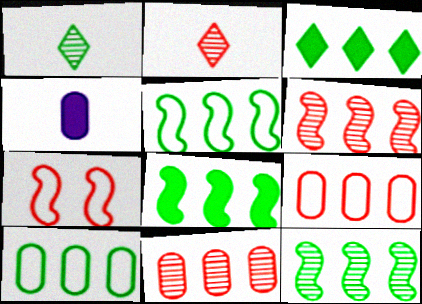[[3, 10, 12], 
[5, 8, 12]]